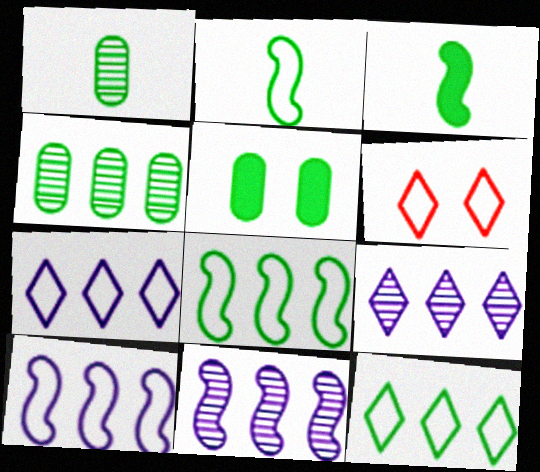[]